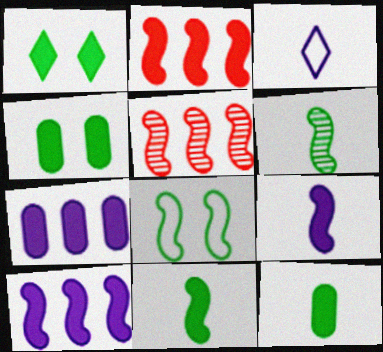[[3, 4, 5], 
[5, 8, 9]]